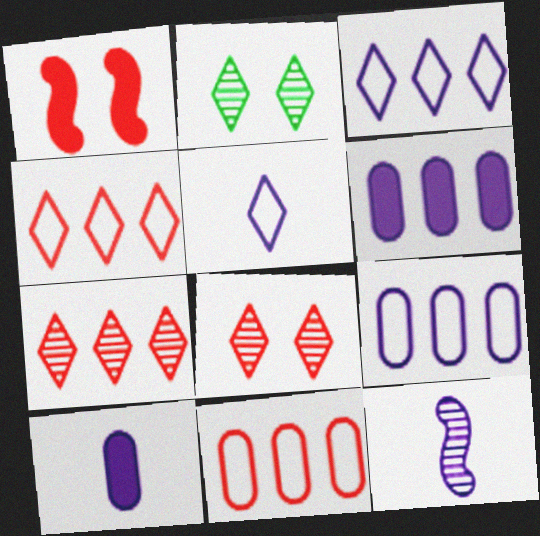[[5, 10, 12]]